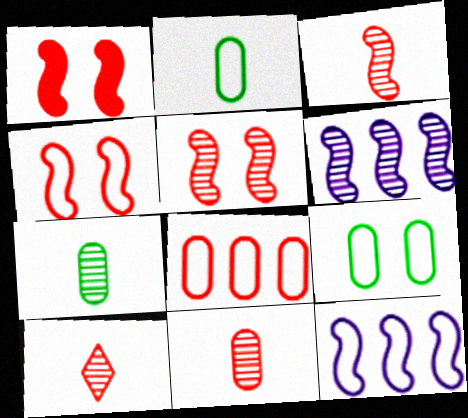[[1, 4, 5], 
[1, 8, 10], 
[3, 10, 11]]